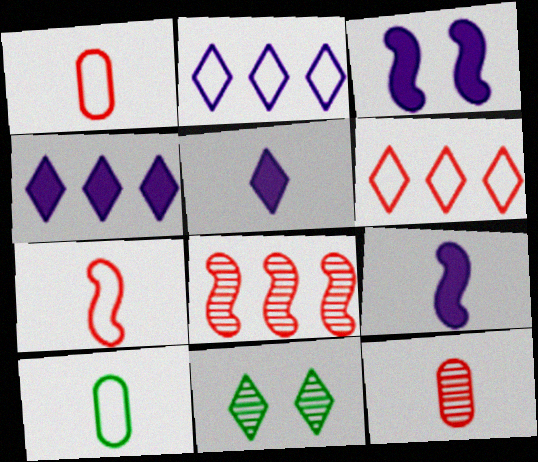[[5, 6, 11]]